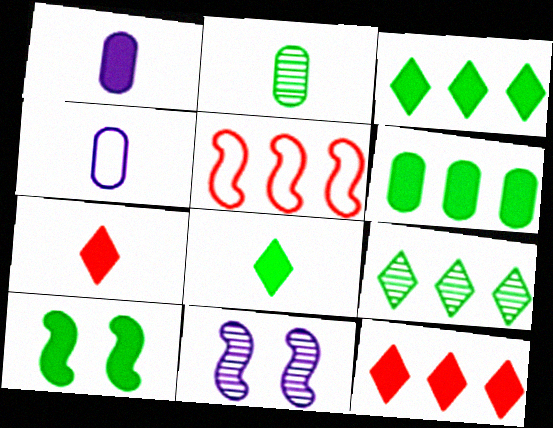[[1, 10, 12], 
[6, 8, 10]]